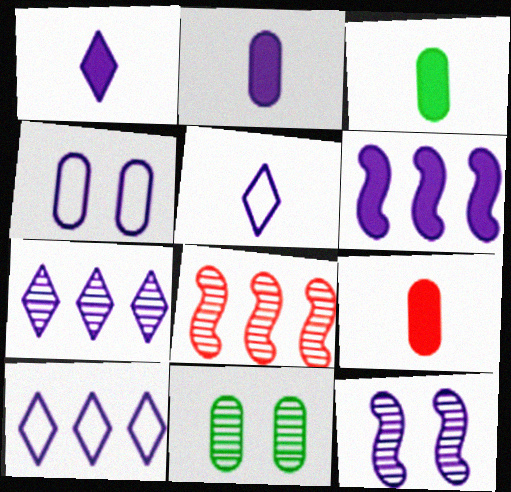[[2, 3, 9], 
[2, 10, 12]]